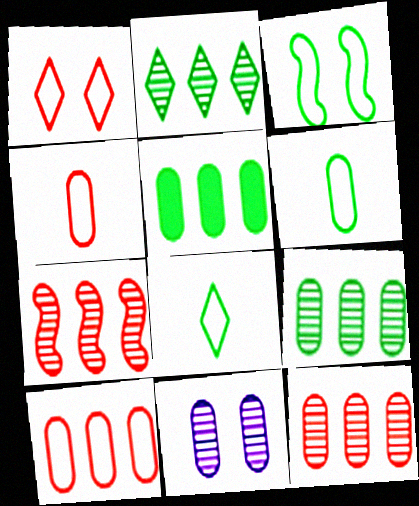[[4, 5, 11]]